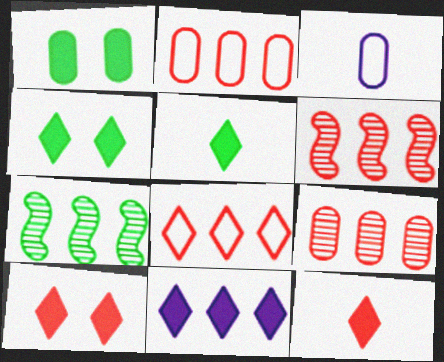[[1, 3, 9], 
[2, 7, 11], 
[3, 4, 6], 
[3, 7, 10], 
[4, 11, 12], 
[5, 10, 11]]